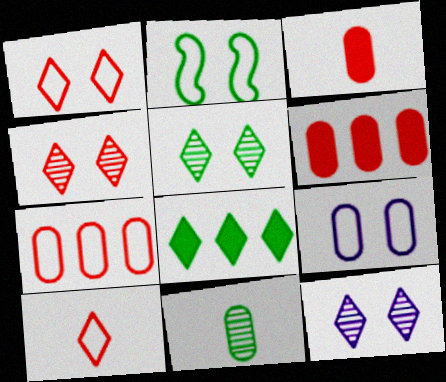[[1, 2, 9], 
[2, 8, 11], 
[4, 5, 12], 
[6, 9, 11], 
[8, 10, 12]]